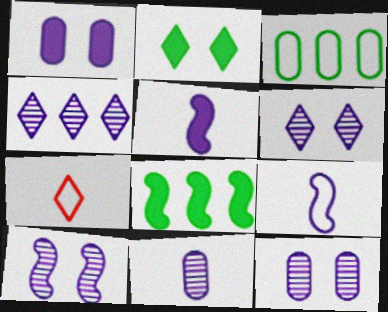[[1, 4, 9], 
[2, 4, 7], 
[4, 10, 11], 
[6, 10, 12], 
[7, 8, 12]]